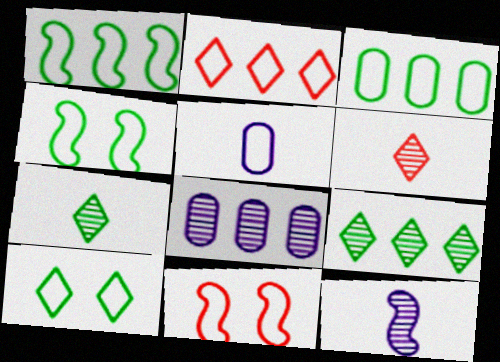[[2, 4, 5]]